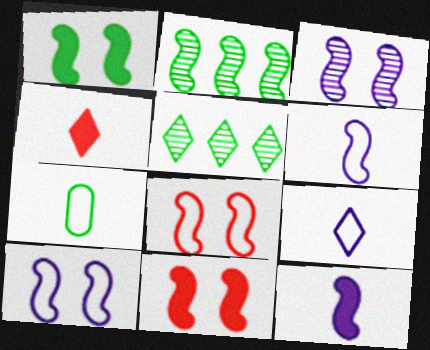[[1, 3, 8], 
[1, 5, 7], 
[2, 6, 11], 
[2, 8, 12]]